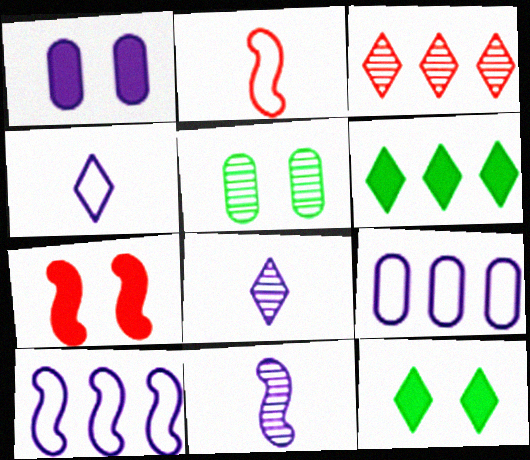[[1, 7, 12], 
[1, 8, 10], 
[3, 4, 12], 
[3, 5, 11]]